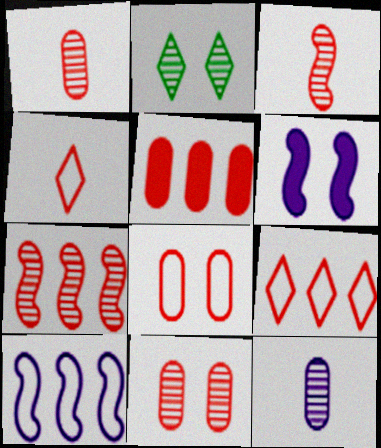[[1, 5, 8], 
[2, 6, 8], 
[2, 7, 12], 
[5, 7, 9]]